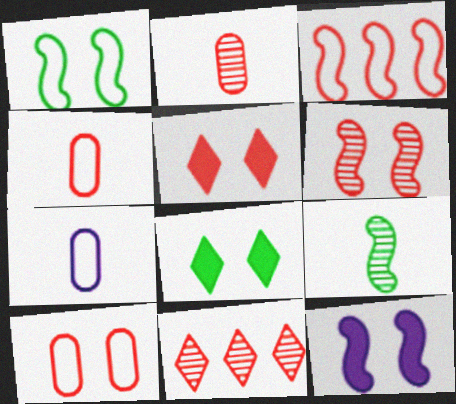[[1, 6, 12], 
[2, 3, 5], 
[2, 6, 11], 
[3, 9, 12], 
[5, 6, 10]]